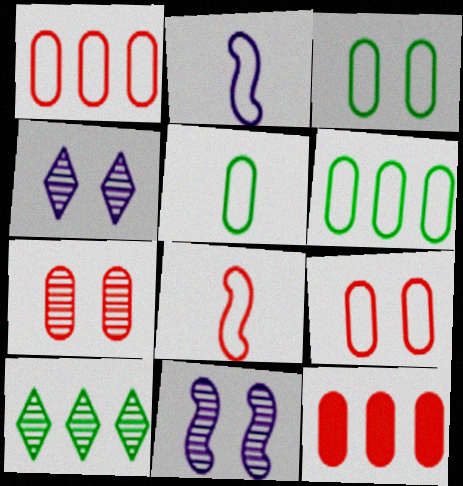[[3, 5, 6]]